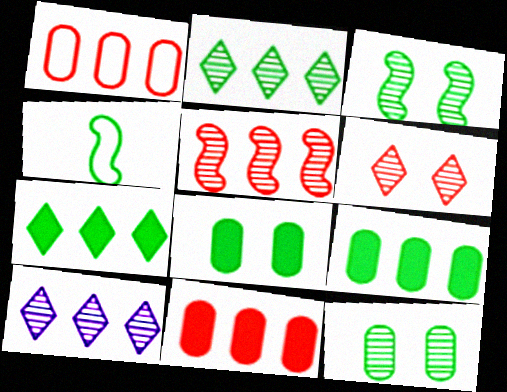[[2, 4, 8], 
[4, 7, 12]]